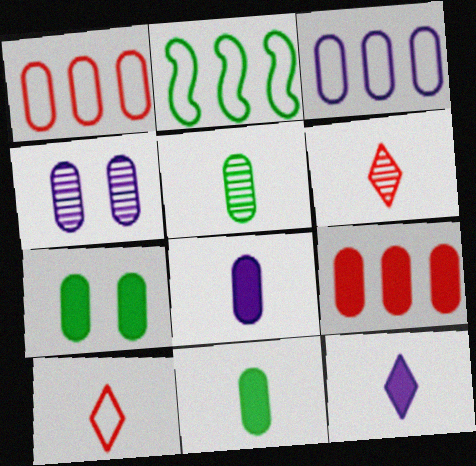[[1, 4, 11], 
[3, 4, 8], 
[7, 8, 9]]